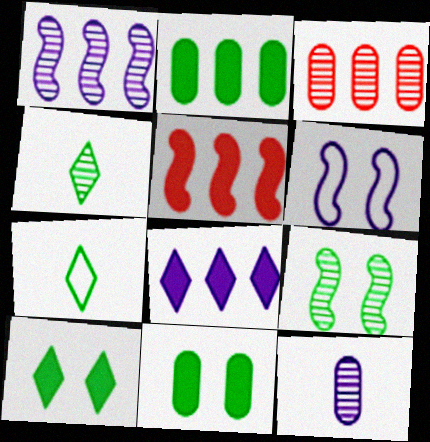[[2, 5, 8], 
[2, 7, 9], 
[6, 8, 12]]